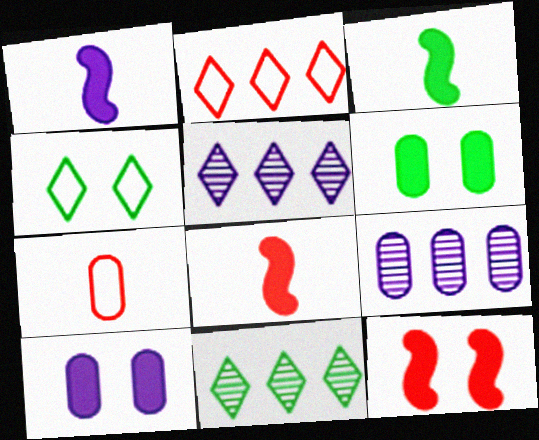[[1, 3, 8], 
[4, 8, 9], 
[6, 7, 9]]